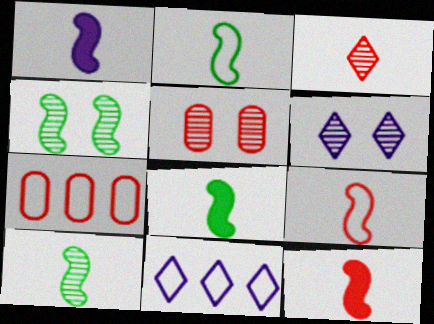[[1, 8, 12], 
[1, 9, 10], 
[2, 8, 10], 
[4, 5, 6], 
[5, 8, 11], 
[6, 7, 8]]